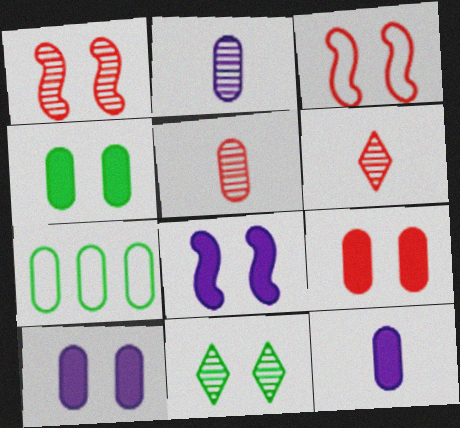[[2, 7, 9], 
[3, 10, 11], 
[4, 9, 10], 
[5, 7, 10], 
[6, 7, 8]]